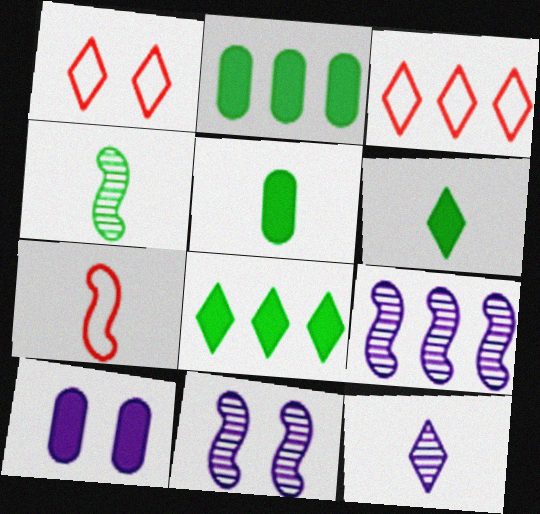[[1, 5, 9], 
[1, 8, 12], 
[2, 3, 9], 
[3, 4, 10], 
[3, 5, 11], 
[5, 7, 12]]